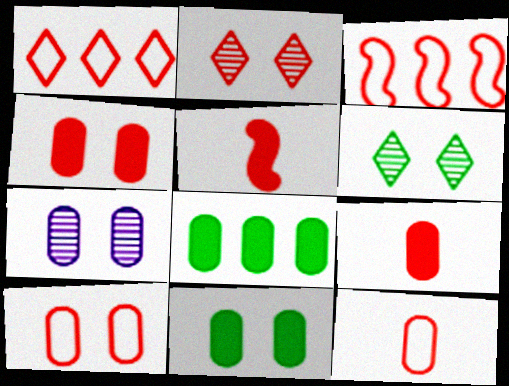[[2, 3, 9], 
[7, 8, 12], 
[7, 10, 11]]